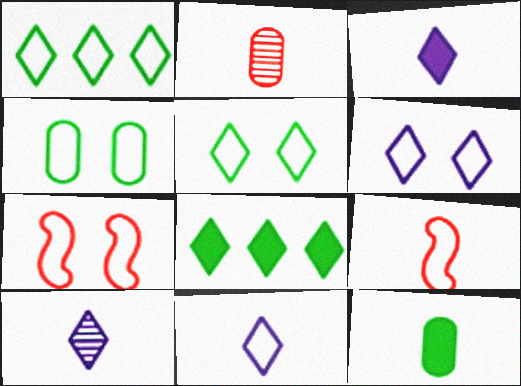[[3, 10, 11], 
[4, 6, 7], 
[9, 10, 12]]